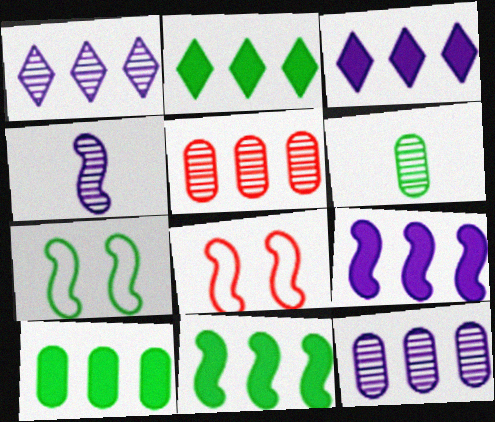[[2, 6, 7], 
[2, 10, 11], 
[3, 6, 8], 
[4, 8, 11]]